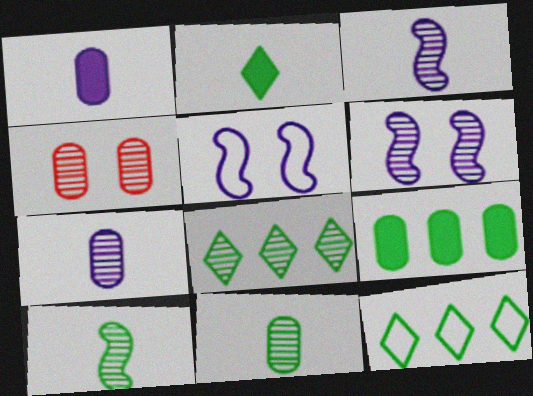[[3, 4, 8]]